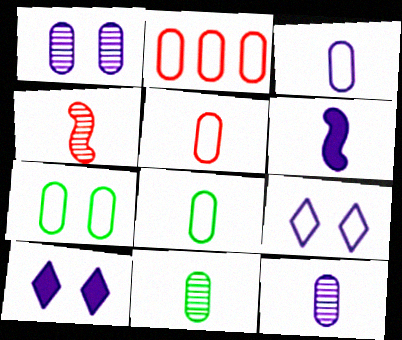[[2, 3, 7], 
[3, 5, 8]]